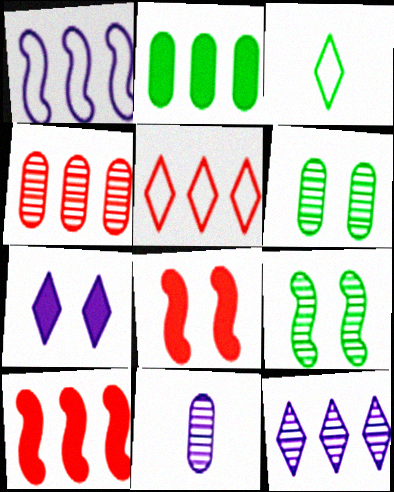[[1, 7, 11], 
[2, 3, 9], 
[4, 5, 10], 
[4, 6, 11]]